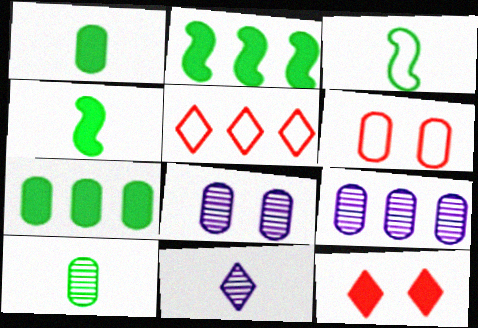[[1, 6, 9], 
[2, 5, 9], 
[2, 6, 11], 
[3, 9, 12], 
[4, 5, 8]]